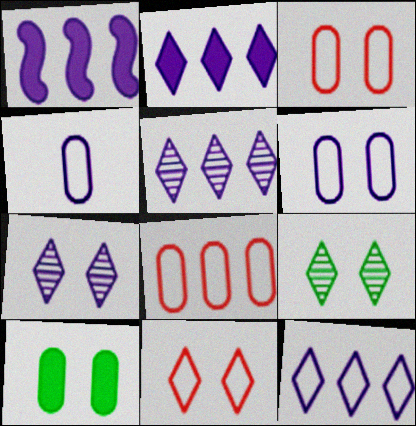[[1, 4, 7], 
[2, 5, 12]]